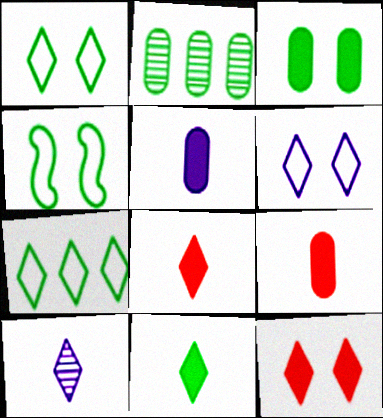[[2, 4, 11], 
[7, 10, 12]]